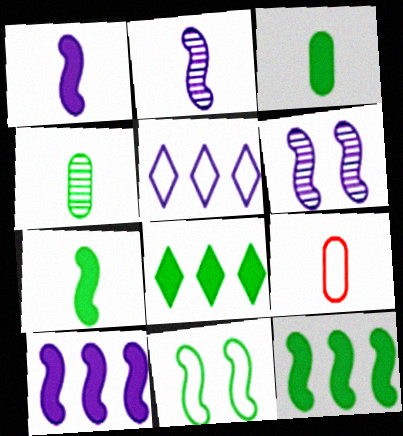[[4, 8, 11], 
[5, 9, 11], 
[6, 8, 9]]